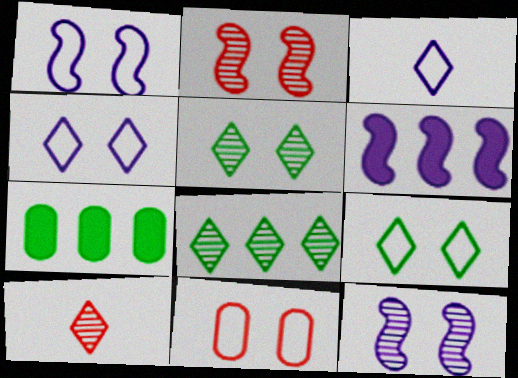[[1, 7, 10], 
[1, 9, 11], 
[2, 3, 7]]